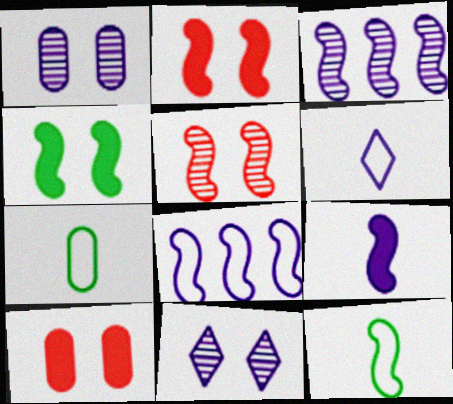[[2, 3, 12]]